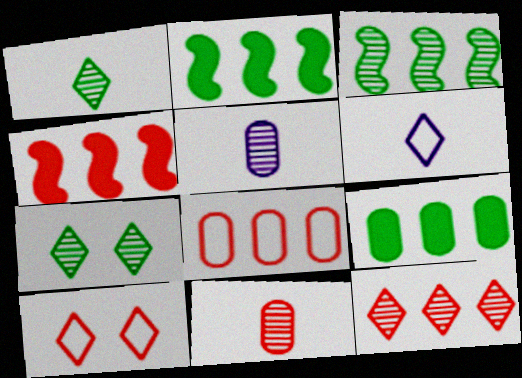[[2, 5, 10], 
[4, 8, 12], 
[4, 10, 11]]